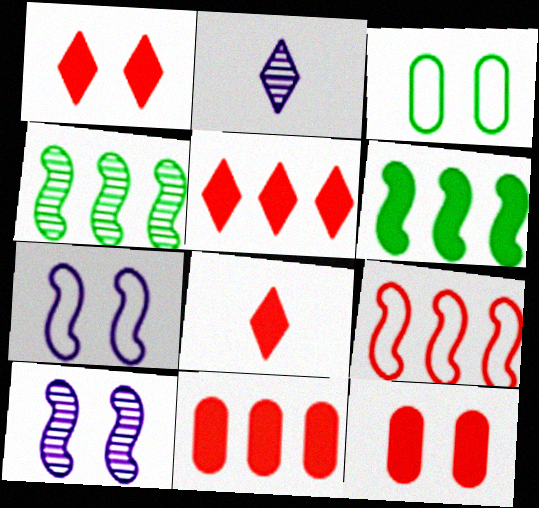[[1, 3, 10], 
[1, 5, 8]]